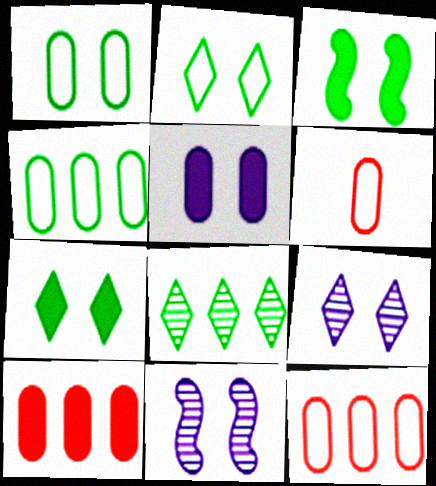[]